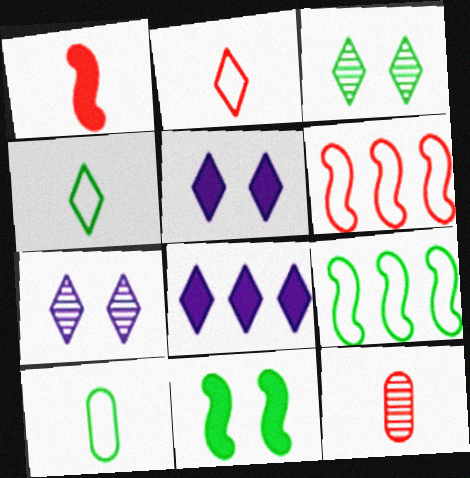[[1, 2, 12], 
[2, 3, 8], 
[5, 9, 12]]